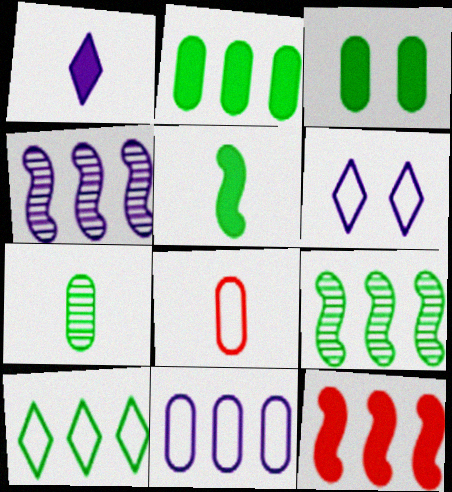[[1, 3, 12], 
[2, 9, 10], 
[6, 7, 12]]